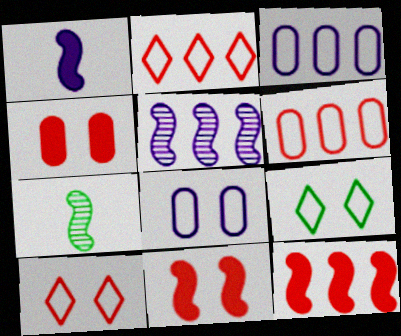[]